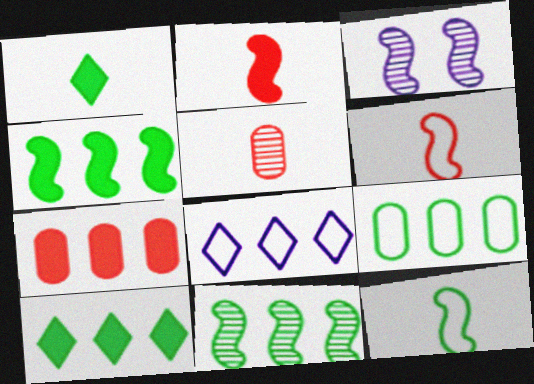[[3, 4, 6], 
[7, 8, 11], 
[9, 10, 11]]